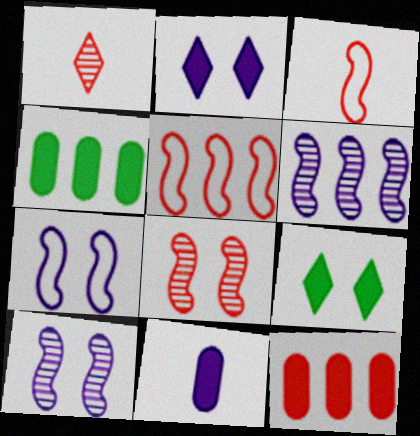[[1, 4, 7]]